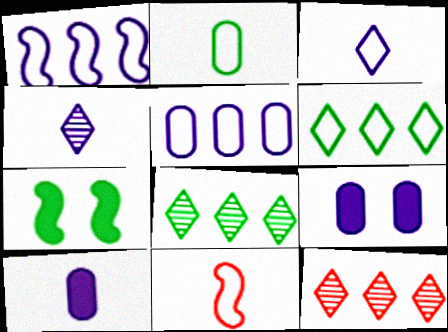[[1, 4, 9], 
[2, 3, 11], 
[2, 7, 8], 
[8, 9, 11]]